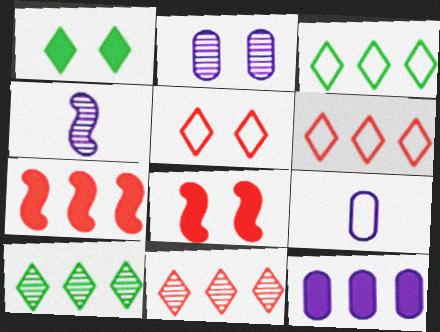[[2, 9, 12], 
[8, 9, 10]]